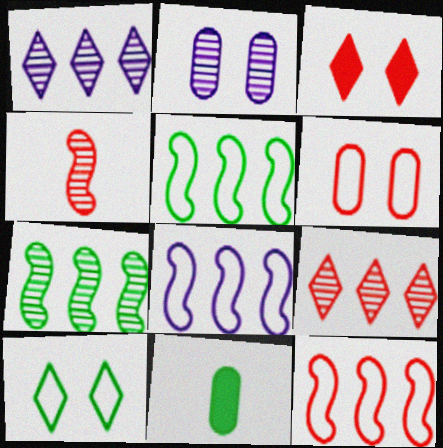[[5, 8, 12], 
[7, 10, 11]]